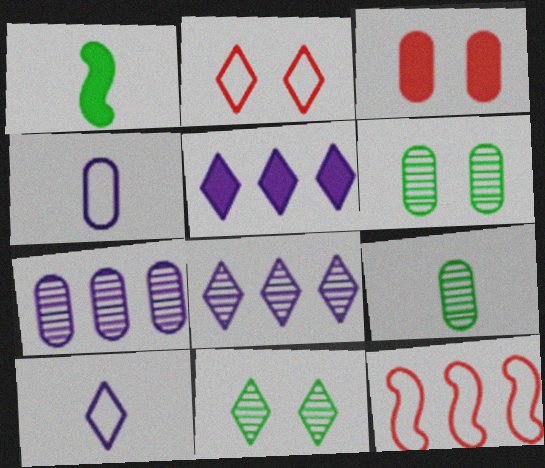[[1, 2, 7], 
[1, 3, 5]]